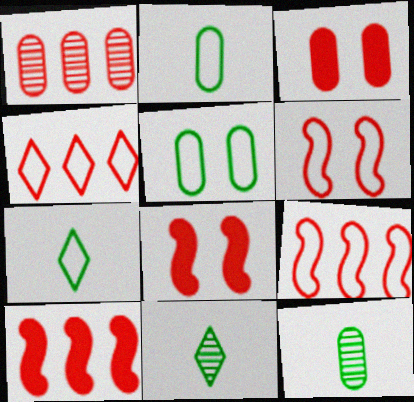[[1, 4, 10]]